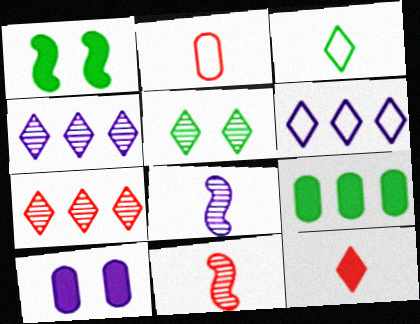[[1, 2, 4], 
[2, 11, 12], 
[5, 6, 12], 
[6, 8, 10]]